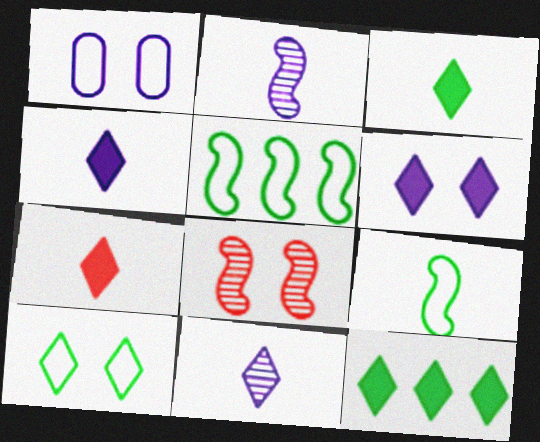[[3, 4, 7], 
[6, 7, 12]]